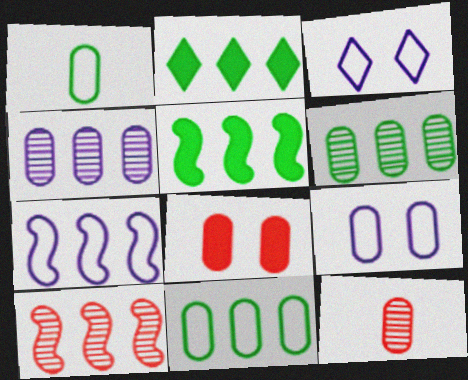[[1, 4, 8], 
[3, 5, 12], 
[5, 7, 10]]